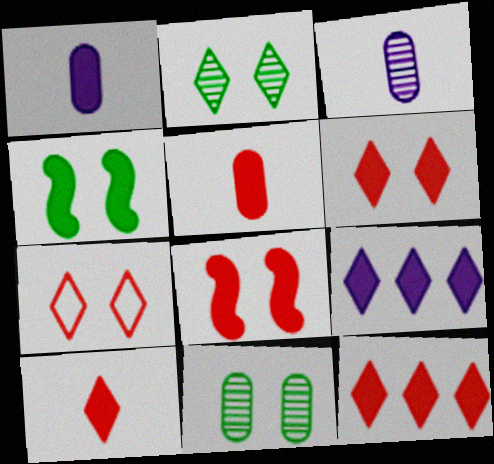[[1, 4, 12], 
[4, 5, 9], 
[5, 8, 12], 
[6, 10, 12]]